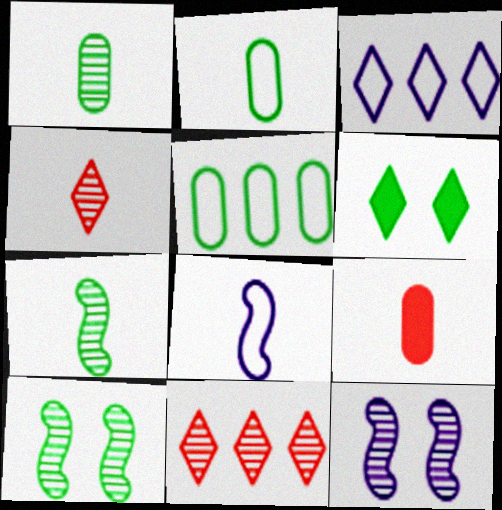[[1, 11, 12], 
[3, 4, 6], 
[3, 9, 10], 
[5, 6, 7]]